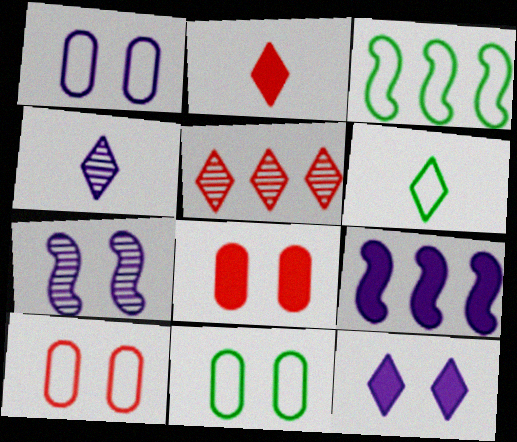[[1, 4, 9], 
[1, 7, 12], 
[1, 10, 11], 
[2, 4, 6], 
[3, 4, 8], 
[3, 6, 11], 
[5, 6, 12]]